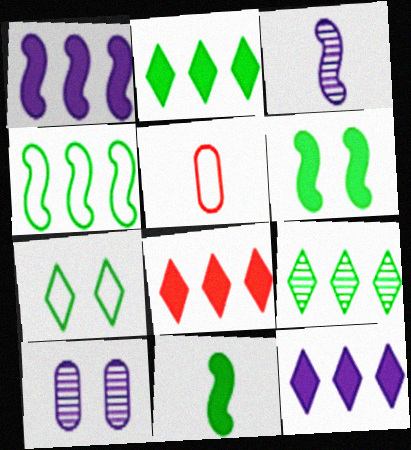[[2, 8, 12]]